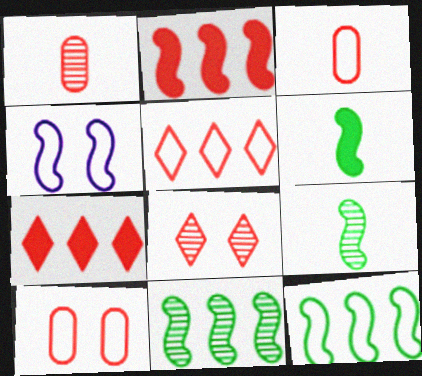[[2, 3, 8], 
[2, 4, 9]]